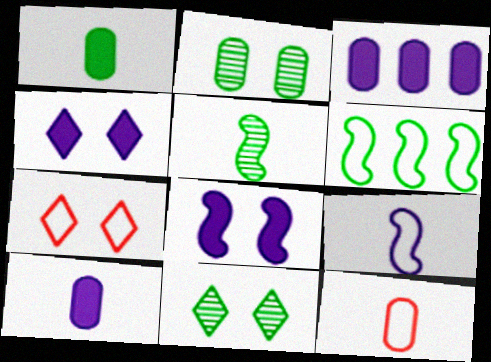[[1, 6, 11], 
[2, 3, 12], 
[2, 7, 8], 
[3, 5, 7], 
[4, 7, 11]]